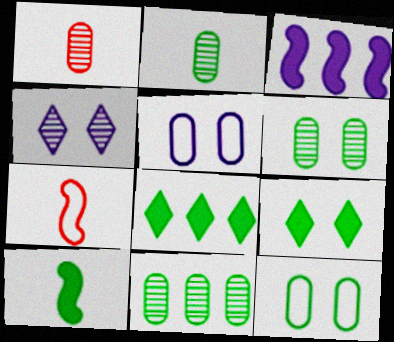[[2, 6, 11]]